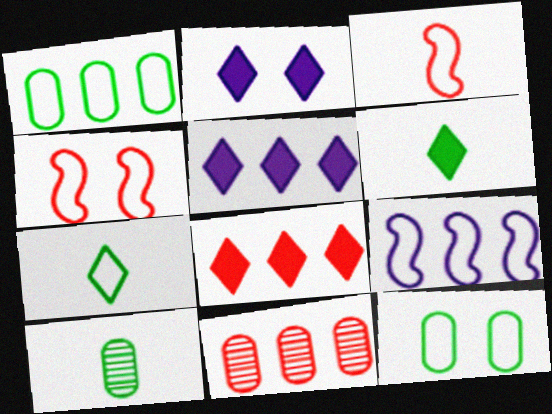[[2, 6, 8], 
[4, 5, 10]]